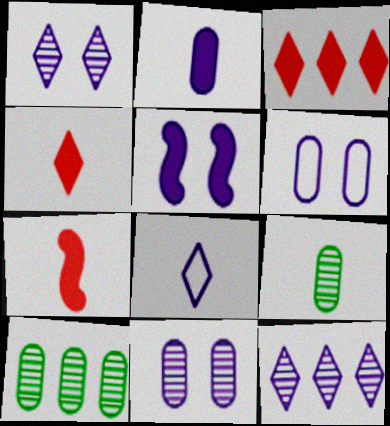[[1, 5, 6], 
[7, 8, 9]]